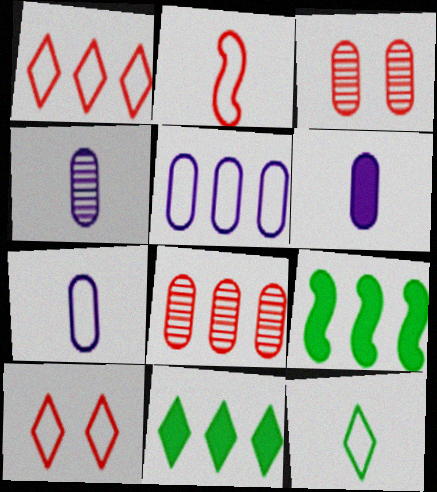[[2, 7, 12], 
[4, 6, 7], 
[4, 9, 10]]